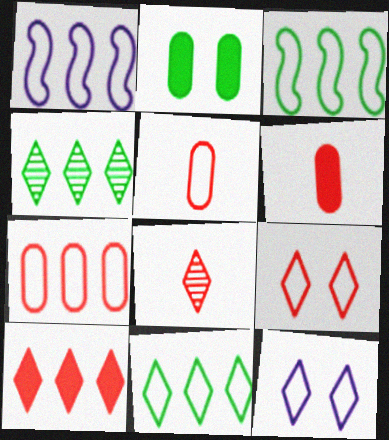[[1, 2, 8], 
[1, 7, 11], 
[3, 5, 12], 
[8, 9, 10]]